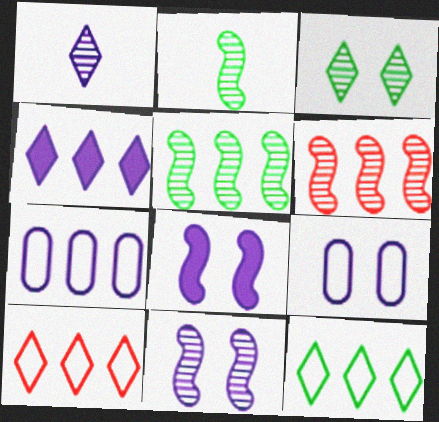[[1, 7, 8], 
[2, 6, 11]]